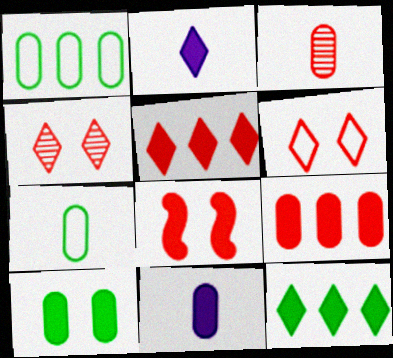[[3, 7, 11], 
[8, 11, 12], 
[9, 10, 11]]